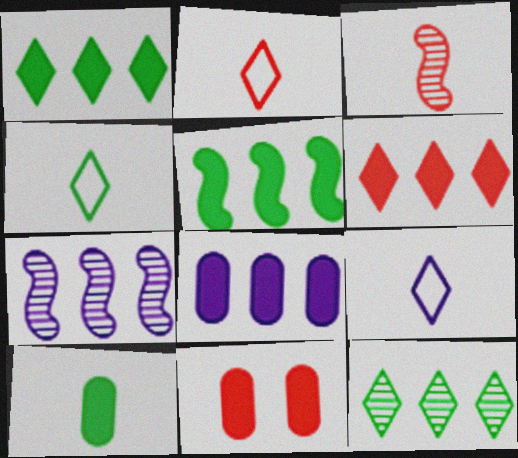[[2, 4, 9], 
[3, 9, 10], 
[4, 7, 11], 
[5, 6, 8], 
[8, 10, 11]]